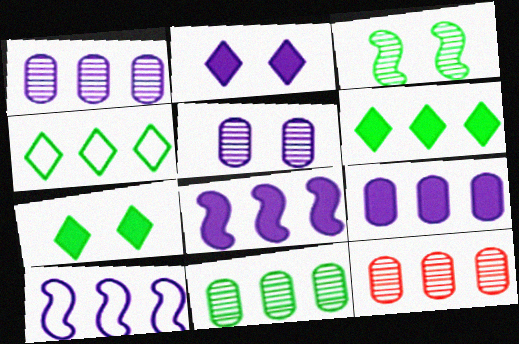[[1, 11, 12], 
[4, 8, 12], 
[6, 10, 12]]